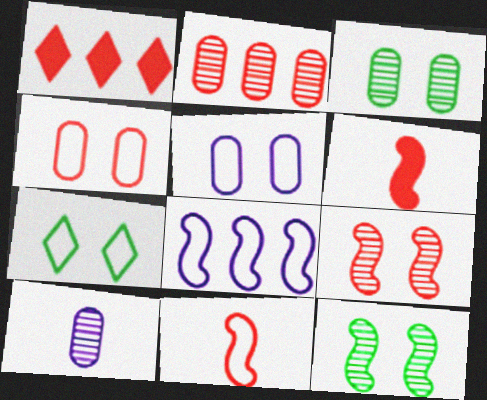[[2, 3, 10], 
[6, 8, 12]]